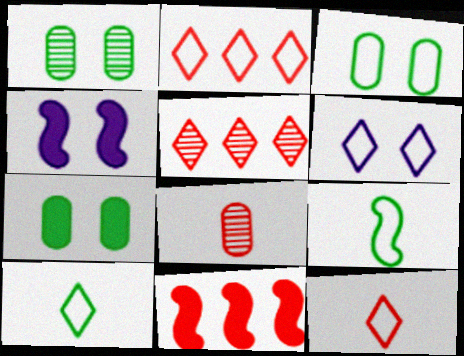[[1, 3, 7], 
[2, 6, 10]]